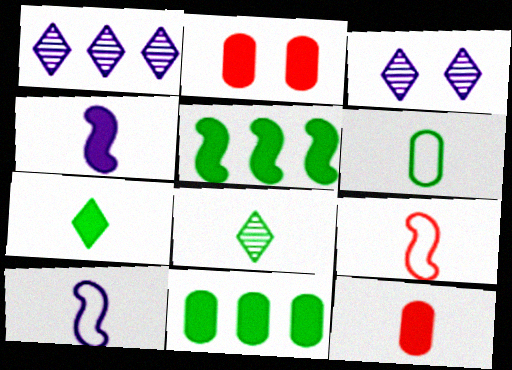[[3, 9, 11], 
[4, 7, 12], 
[8, 10, 12]]